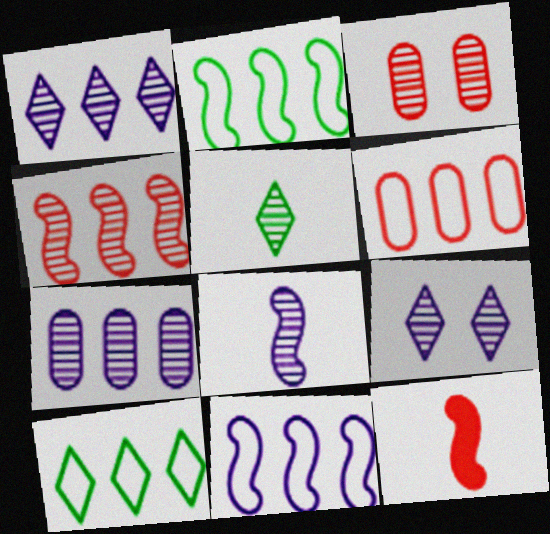[[6, 10, 11], 
[7, 8, 9]]